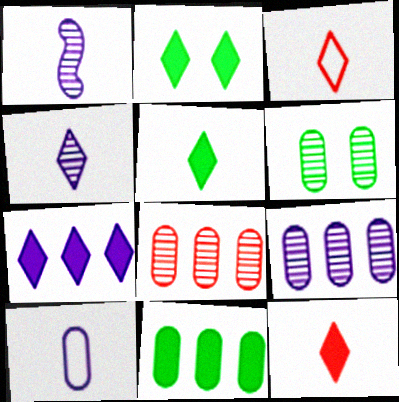[[2, 7, 12], 
[3, 4, 5]]